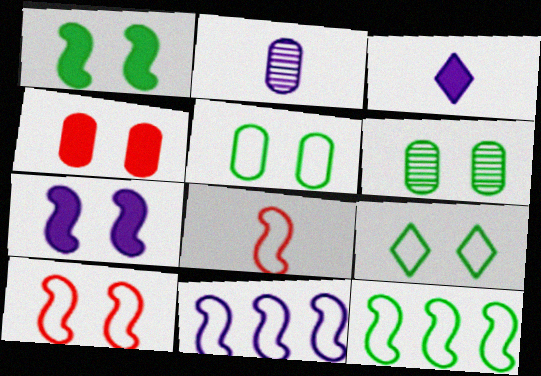[[1, 6, 9]]